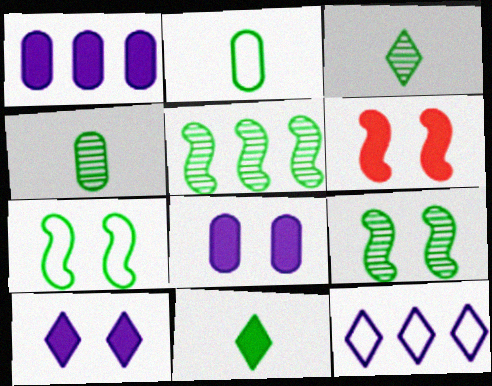[[1, 6, 11], 
[4, 6, 12]]